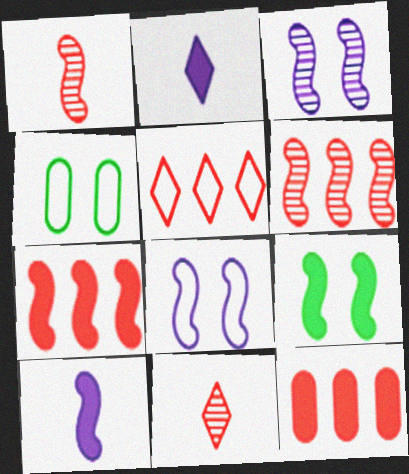[[2, 4, 6], 
[2, 9, 12], 
[5, 6, 12], 
[7, 9, 10]]